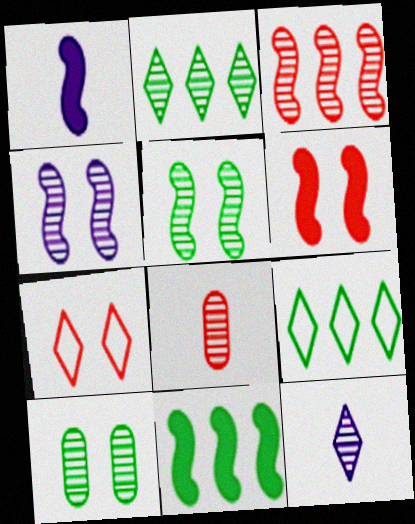[[1, 6, 11], 
[2, 4, 8], 
[3, 10, 12]]